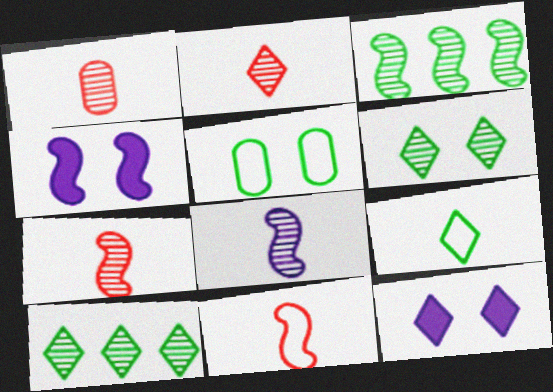[[1, 2, 7], 
[3, 4, 11]]